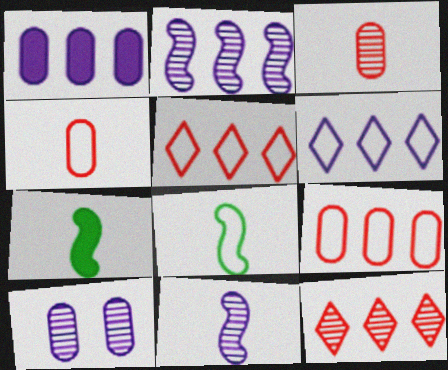[[1, 2, 6], 
[5, 7, 10]]